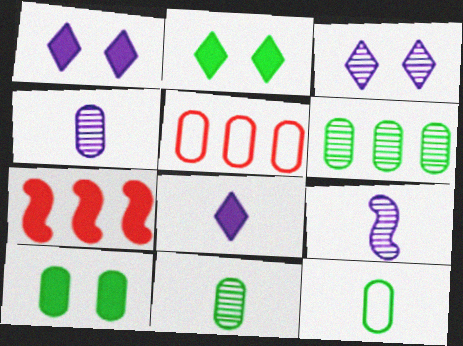[[2, 5, 9], 
[3, 7, 12], 
[4, 5, 10], 
[6, 10, 12], 
[7, 8, 10]]